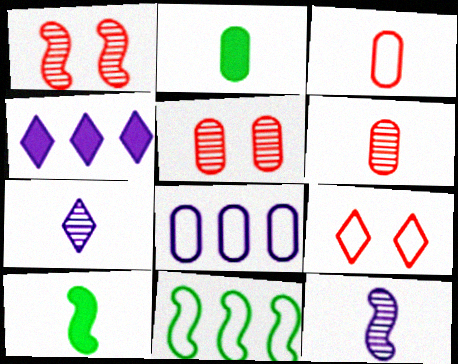[[2, 5, 8], 
[3, 7, 10]]